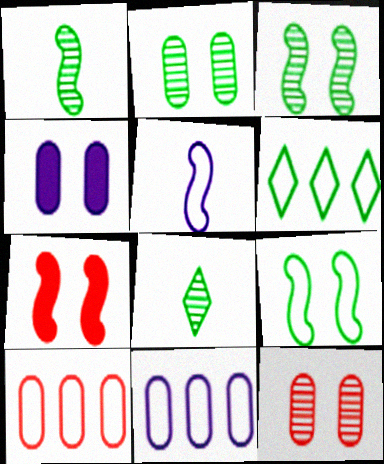[[7, 8, 11]]